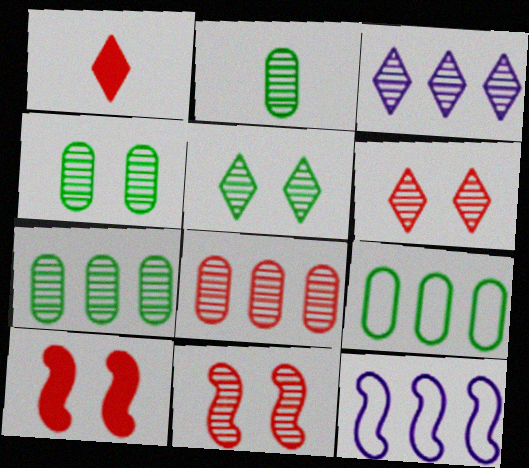[[1, 4, 12], 
[2, 3, 11], 
[2, 4, 7]]